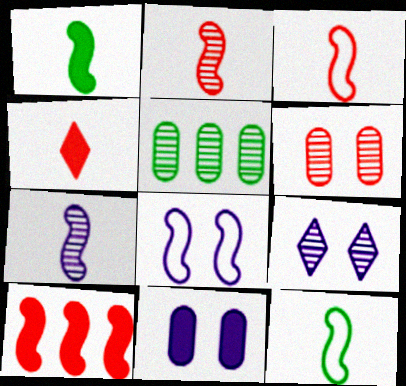[[1, 3, 7], 
[2, 5, 9], 
[4, 5, 8], 
[8, 9, 11]]